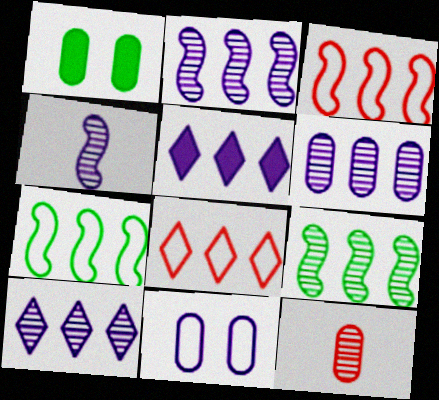[[1, 4, 8], 
[2, 6, 10], 
[4, 5, 11]]